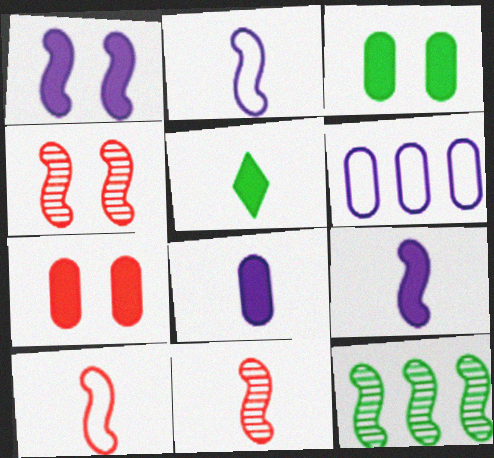[[1, 10, 12], 
[4, 5, 6]]